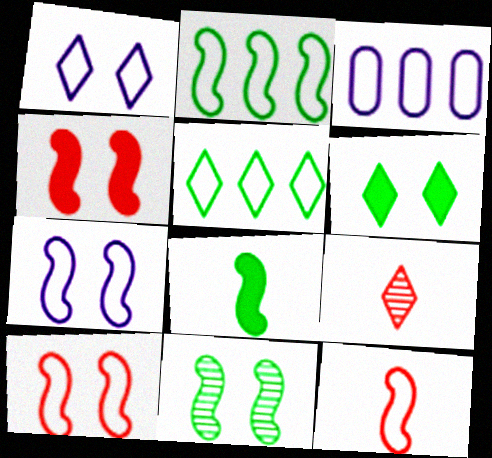[[2, 7, 12], 
[2, 8, 11], 
[4, 7, 11]]